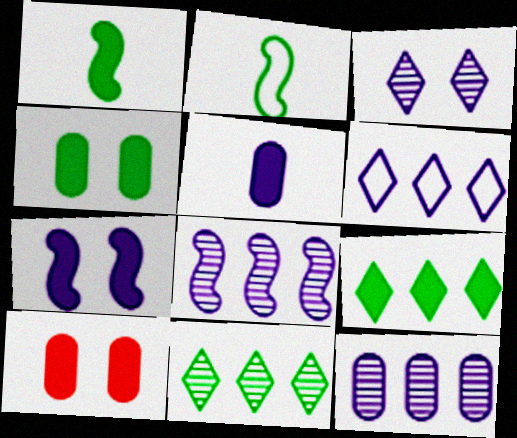[[1, 4, 9], 
[2, 4, 11]]